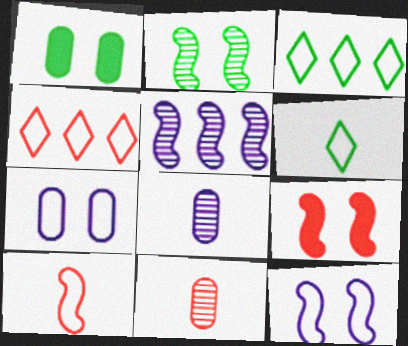[[2, 9, 12], 
[3, 7, 10], 
[3, 8, 9], 
[4, 9, 11]]